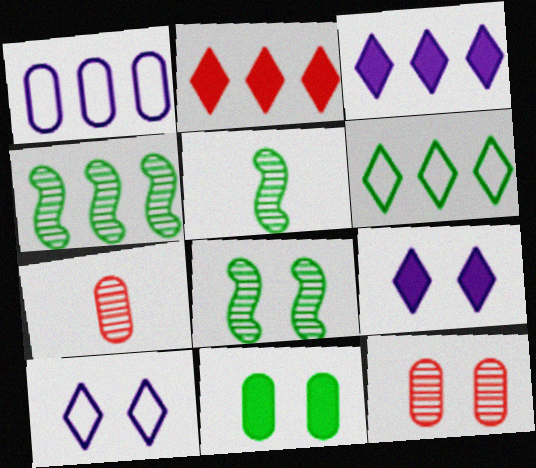[[1, 2, 4], 
[1, 7, 11], 
[4, 5, 8], 
[5, 6, 11]]